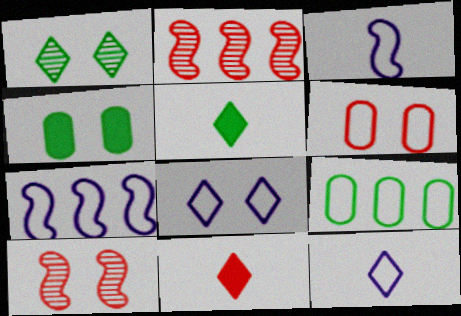[[2, 4, 12], 
[2, 6, 11], 
[4, 8, 10]]